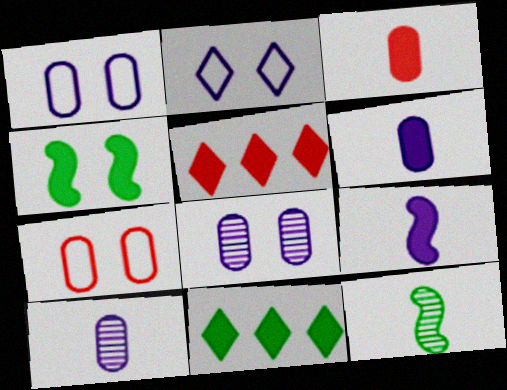[[1, 5, 12], 
[4, 5, 6]]